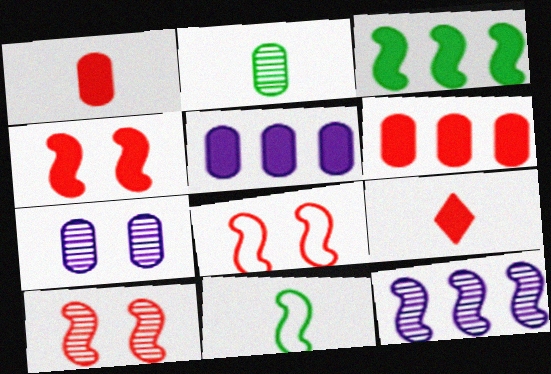[[4, 6, 9], 
[4, 8, 10], 
[4, 11, 12]]